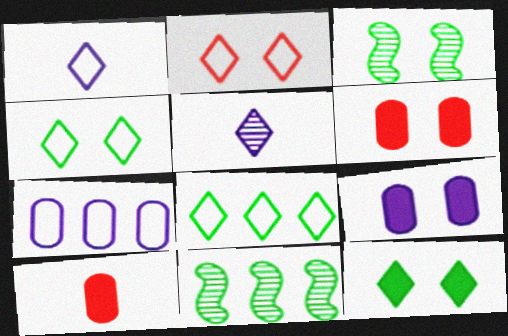[[1, 2, 8], 
[1, 6, 11], 
[2, 3, 9]]